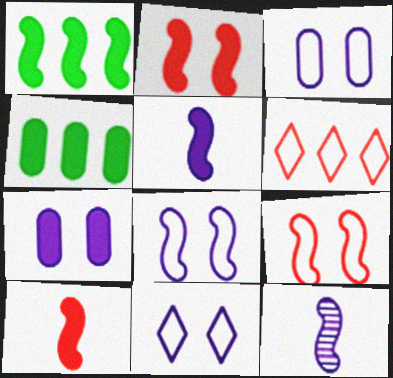[[1, 2, 5], 
[1, 9, 12], 
[3, 8, 11]]